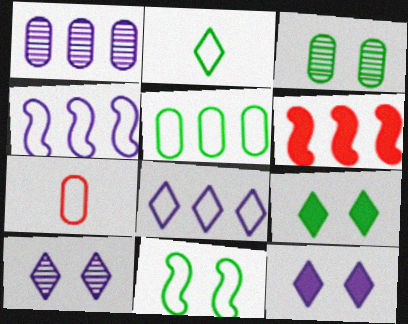[[2, 5, 11], 
[3, 9, 11], 
[7, 8, 11]]